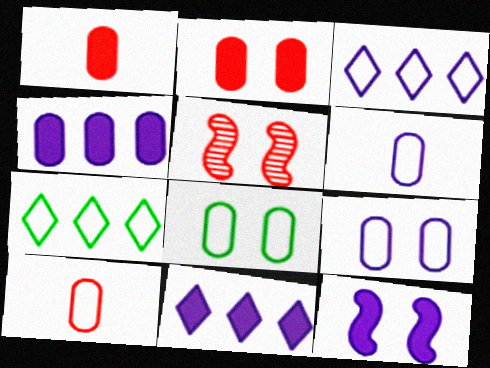[]